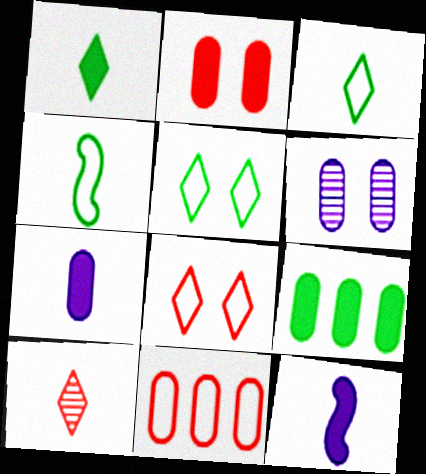[[2, 7, 9], 
[4, 7, 10]]